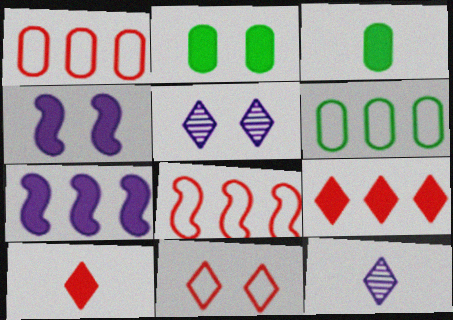[[2, 7, 10], 
[2, 8, 12], 
[3, 4, 9], 
[3, 5, 8]]